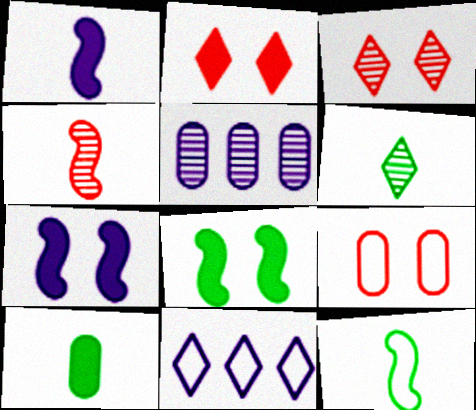[[1, 4, 12], 
[2, 5, 12], 
[2, 6, 11], 
[5, 9, 10], 
[6, 10, 12], 
[9, 11, 12]]